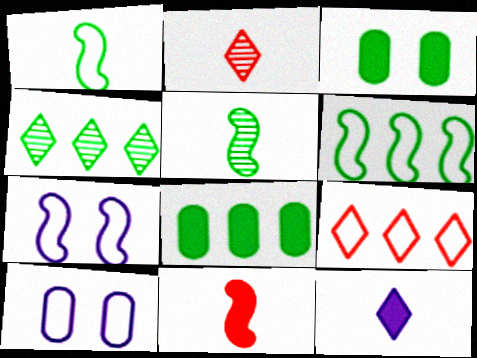[[1, 3, 4], 
[1, 9, 10], 
[2, 7, 8], 
[4, 6, 8], 
[4, 10, 11]]